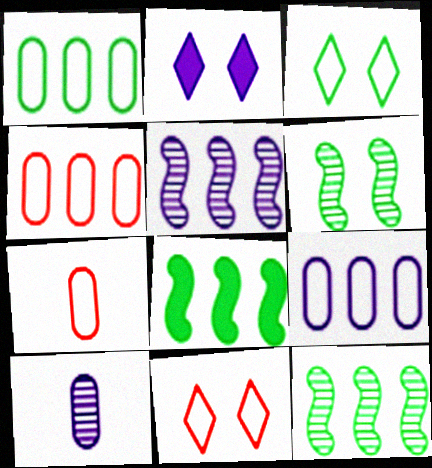[[1, 4, 9], 
[2, 7, 12], 
[8, 10, 11]]